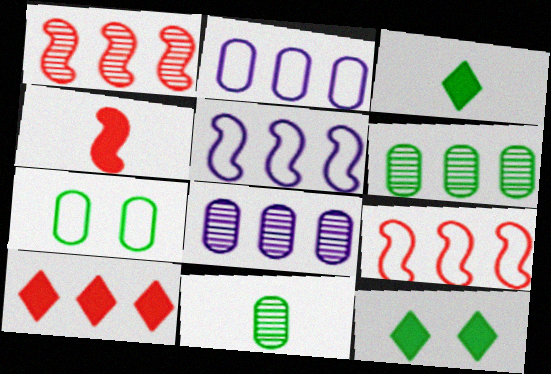[[5, 6, 10]]